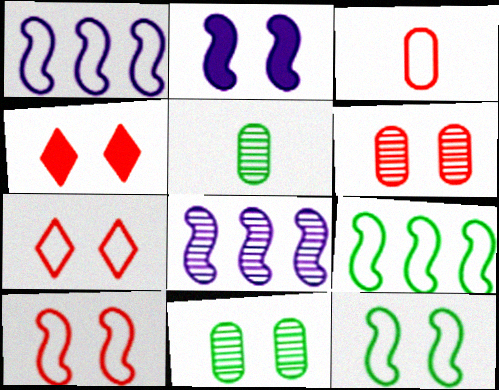[[1, 4, 5], 
[2, 7, 11], 
[4, 6, 10]]